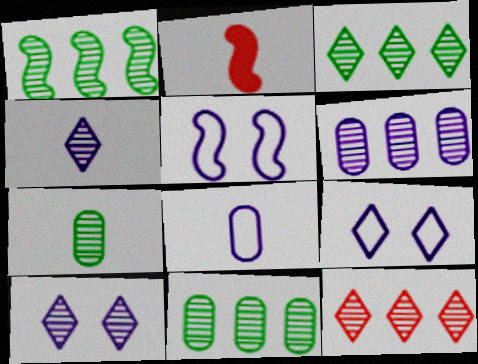[[1, 2, 5], 
[1, 3, 11], 
[1, 6, 12], 
[2, 9, 11]]